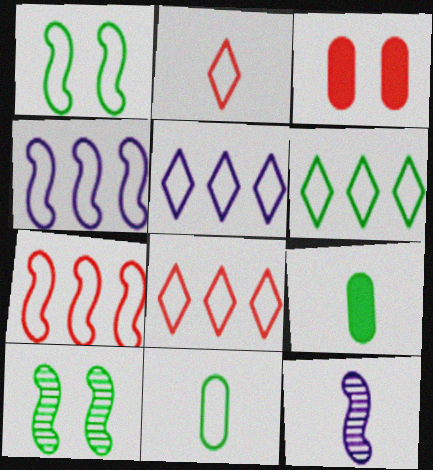[[1, 6, 11], 
[2, 9, 12], 
[3, 6, 12], 
[5, 6, 8], 
[6, 9, 10]]